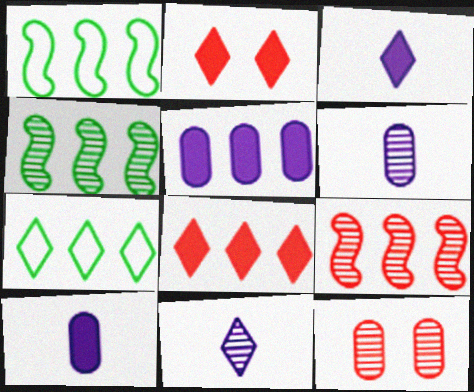[[1, 2, 6], 
[1, 3, 12], 
[2, 7, 11], 
[4, 11, 12], 
[5, 7, 9]]